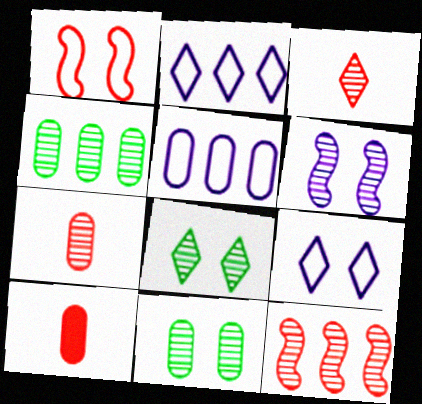[[3, 4, 6], 
[5, 10, 11]]